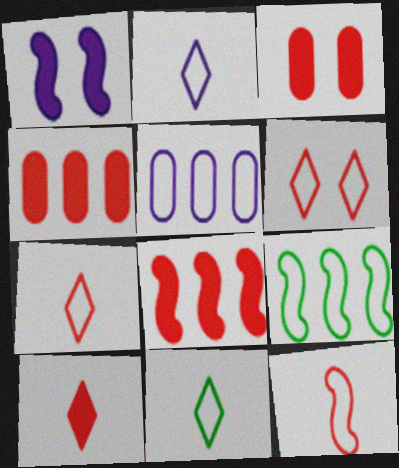[[2, 7, 11], 
[3, 8, 10]]